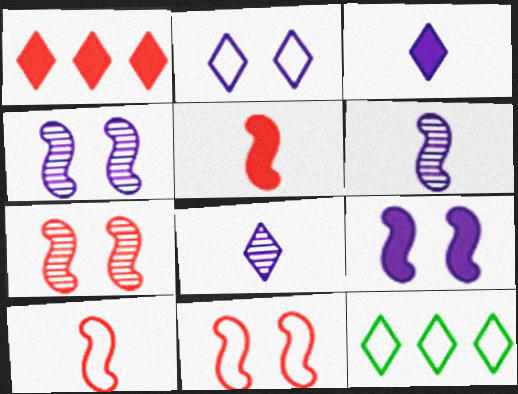[]